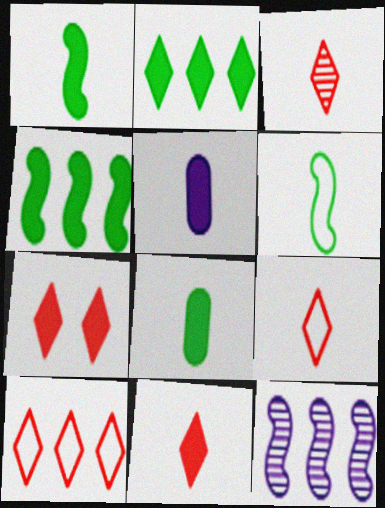[[1, 5, 11], 
[3, 5, 6], 
[3, 7, 10], 
[3, 9, 11], 
[4, 5, 7]]